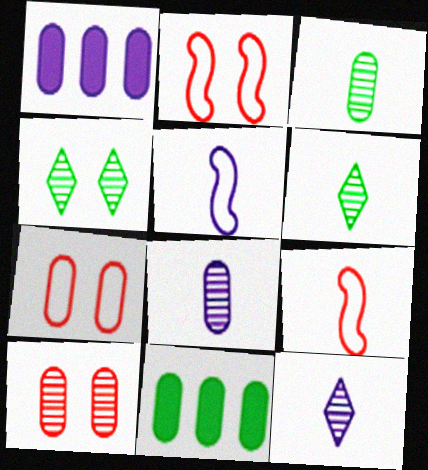[[1, 2, 6], 
[1, 3, 7], 
[1, 4, 9], 
[2, 11, 12], 
[7, 8, 11]]